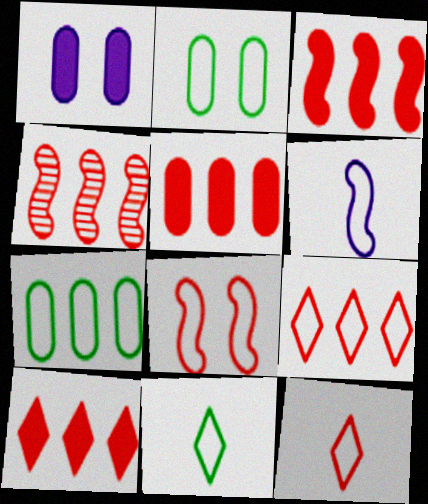[[1, 4, 11], 
[2, 6, 9], 
[3, 5, 10], 
[4, 5, 9]]